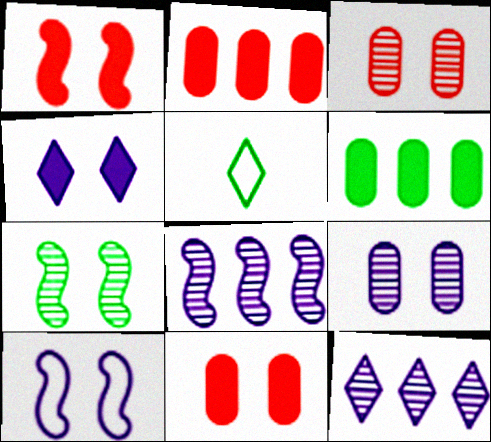[[1, 7, 10], 
[4, 9, 10], 
[5, 6, 7], 
[5, 8, 11]]